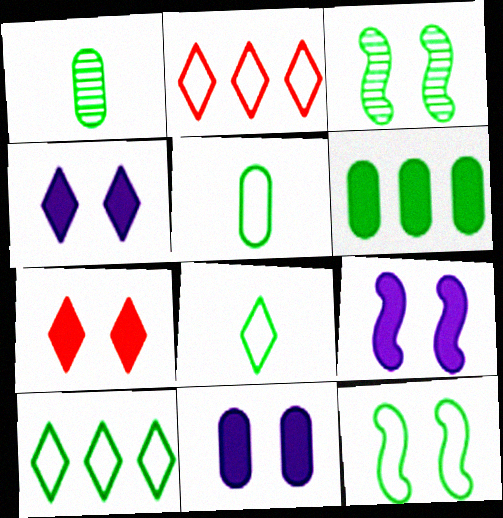[[1, 2, 9], 
[3, 6, 8], 
[4, 9, 11], 
[5, 10, 12]]